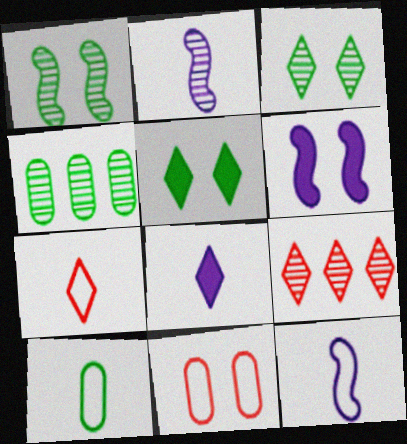[[3, 6, 11], 
[4, 6, 7], 
[6, 9, 10], 
[7, 10, 12]]